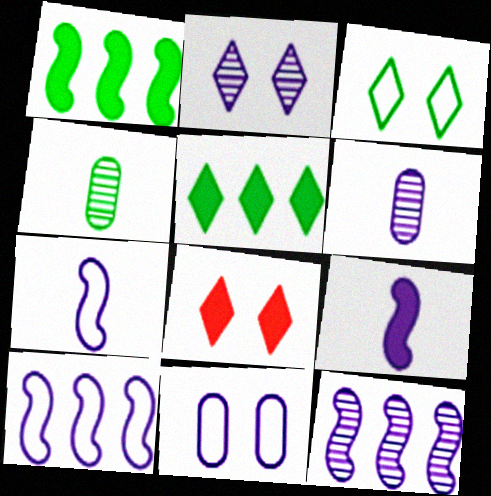[[1, 3, 4], 
[2, 3, 8], 
[2, 6, 12], 
[4, 8, 10]]